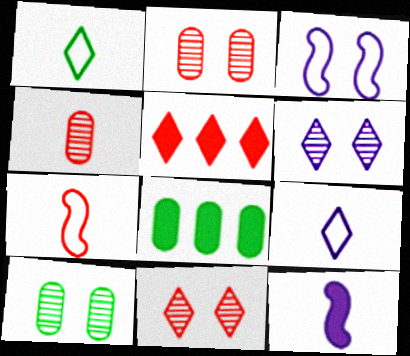[[1, 4, 12], 
[1, 5, 6], 
[2, 5, 7], 
[6, 7, 8]]